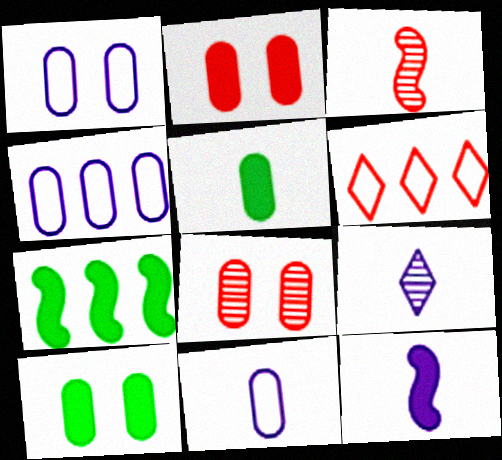[[1, 4, 11], 
[1, 8, 10], 
[2, 3, 6], 
[4, 5, 8], 
[9, 11, 12]]